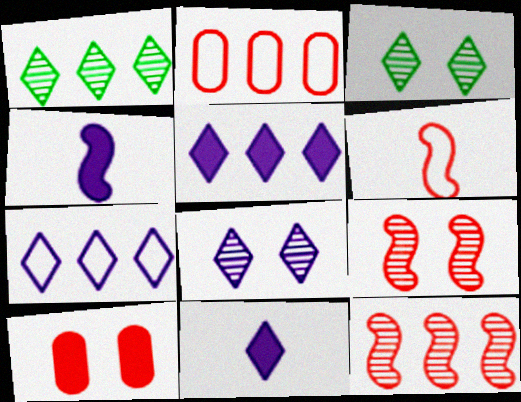[[2, 3, 4], 
[7, 8, 11]]